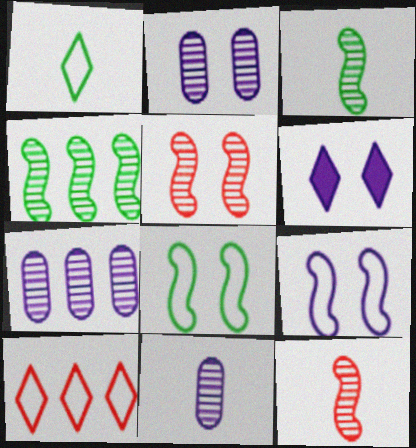[[2, 6, 9], 
[2, 7, 11]]